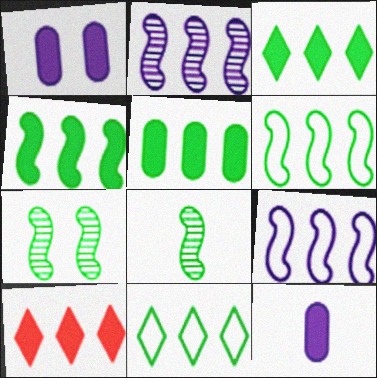[[3, 4, 5]]